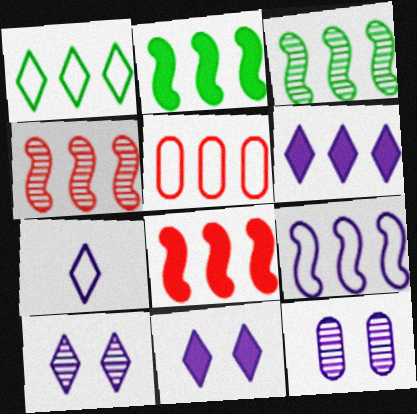[[1, 5, 9], 
[2, 4, 9], 
[3, 5, 6], 
[3, 8, 9], 
[6, 7, 10]]